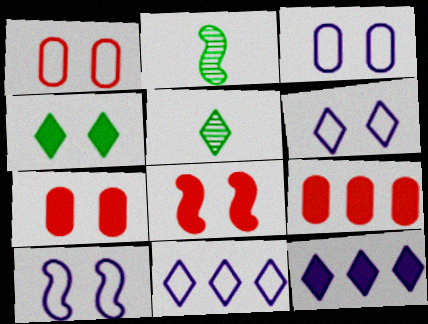[[1, 2, 12], 
[2, 6, 9], 
[2, 7, 11], 
[3, 6, 10], 
[5, 9, 10]]